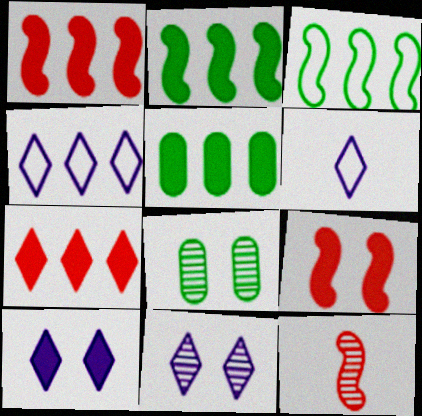[[1, 6, 8]]